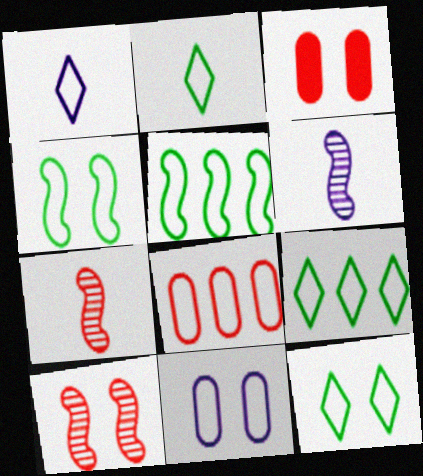[[1, 4, 8], 
[2, 9, 12], 
[3, 6, 9]]